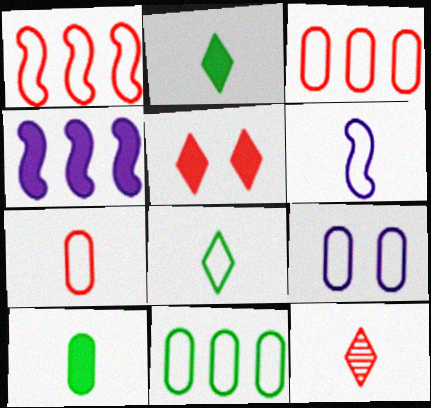[[1, 8, 9], 
[4, 5, 10], 
[6, 7, 8], 
[6, 10, 12], 
[7, 9, 11]]